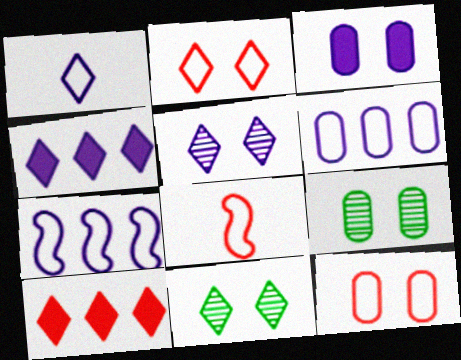[[1, 4, 5], 
[1, 10, 11], 
[3, 9, 12], 
[4, 8, 9]]